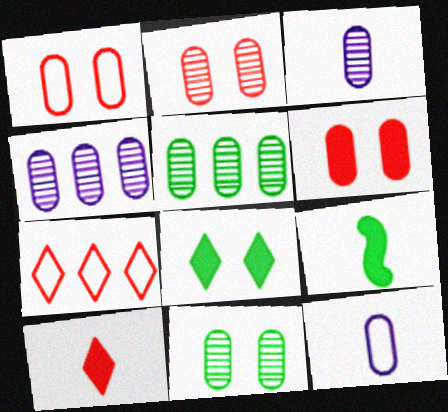[[1, 2, 6], 
[2, 3, 5], 
[5, 6, 12]]